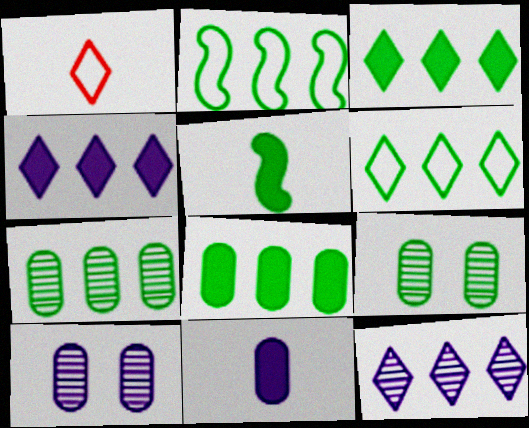[[2, 3, 7], 
[5, 6, 9]]